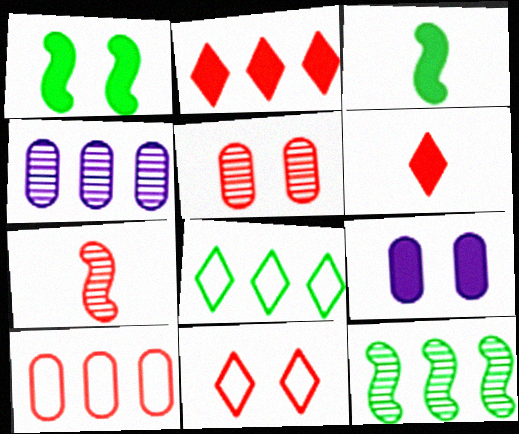[[2, 3, 9], 
[3, 4, 11], 
[7, 8, 9]]